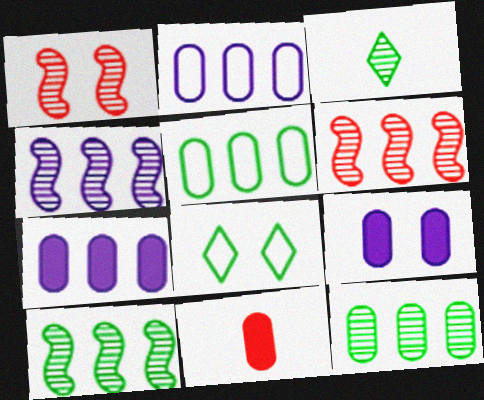[[1, 8, 9], 
[4, 6, 10], 
[4, 8, 11]]